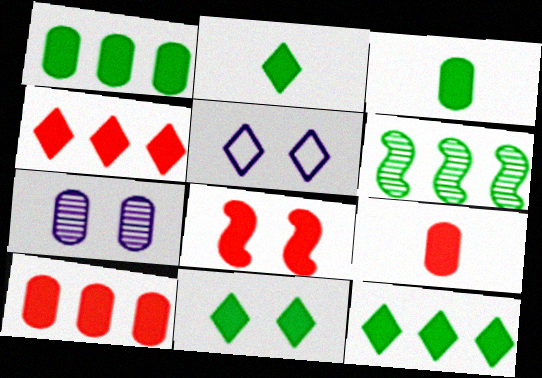[[2, 11, 12], 
[4, 8, 9], 
[5, 6, 9]]